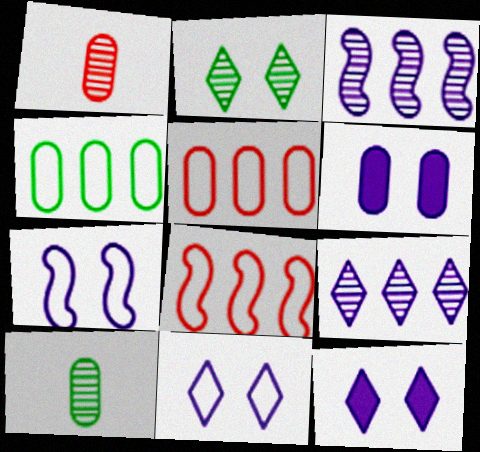[[1, 2, 3], 
[1, 4, 6], 
[5, 6, 10], 
[8, 10, 12]]